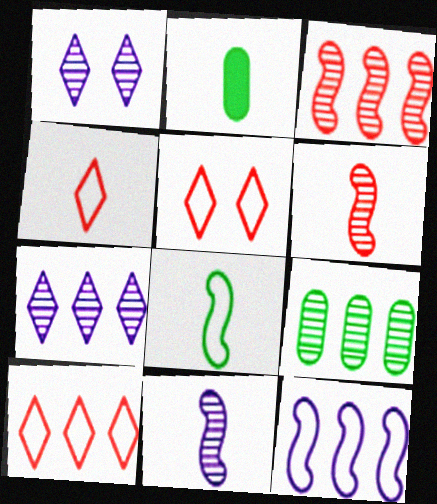[[1, 6, 9], 
[2, 4, 11], 
[3, 7, 9], 
[4, 5, 10]]